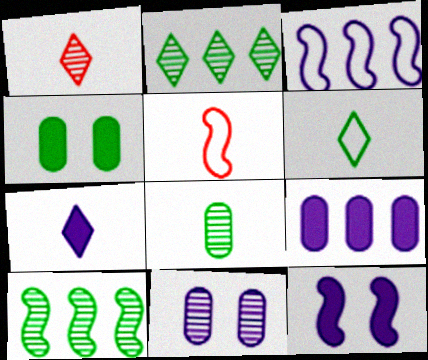[[1, 3, 4], 
[1, 6, 7], 
[1, 10, 11], 
[3, 7, 11], 
[4, 6, 10], 
[5, 7, 8], 
[5, 10, 12], 
[7, 9, 12]]